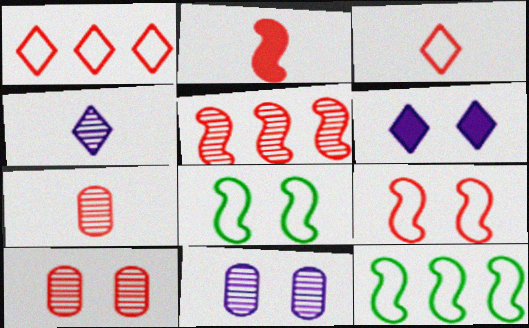[[1, 2, 10], 
[2, 3, 7], 
[2, 5, 9], 
[6, 7, 12], 
[6, 8, 10]]